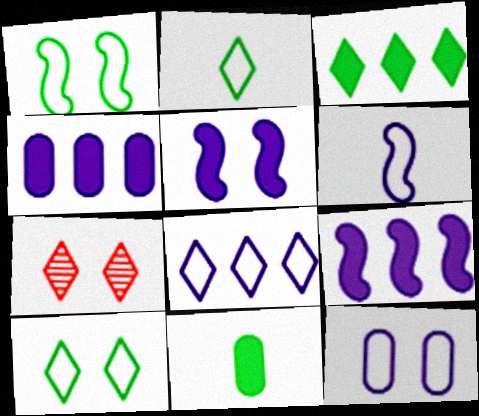[[6, 8, 12]]